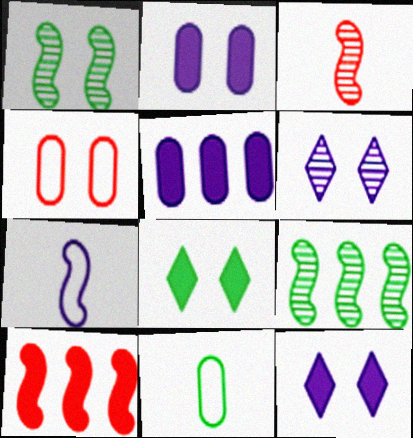[[1, 4, 12], 
[1, 7, 10], 
[5, 6, 7], 
[6, 10, 11], 
[8, 9, 11]]